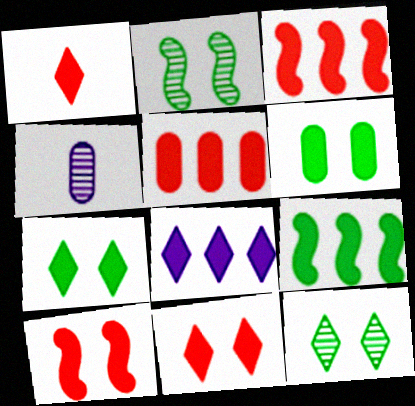[[1, 5, 10], 
[1, 7, 8], 
[5, 8, 9]]